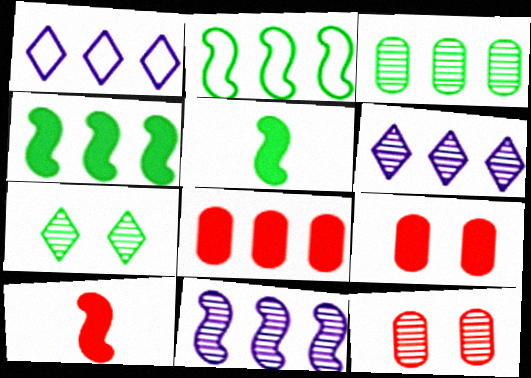[[1, 5, 12], 
[2, 6, 8]]